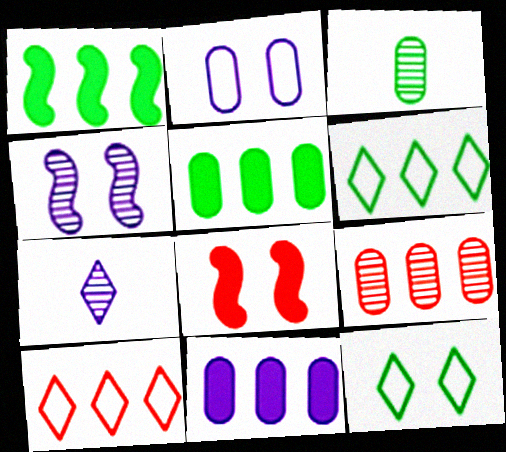[[1, 3, 12]]